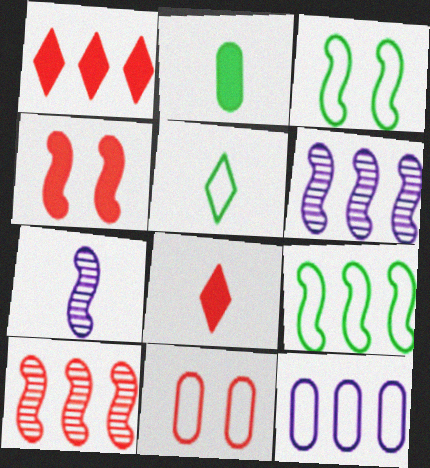[[4, 7, 9], 
[8, 10, 11]]